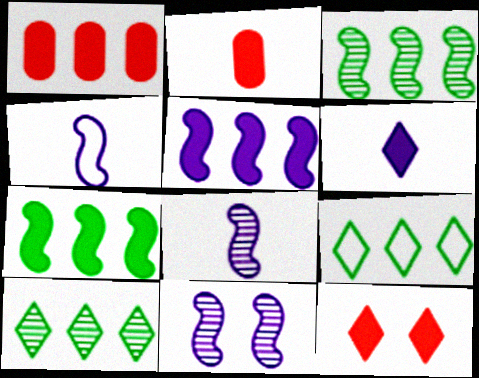[[2, 9, 11], 
[4, 5, 11]]